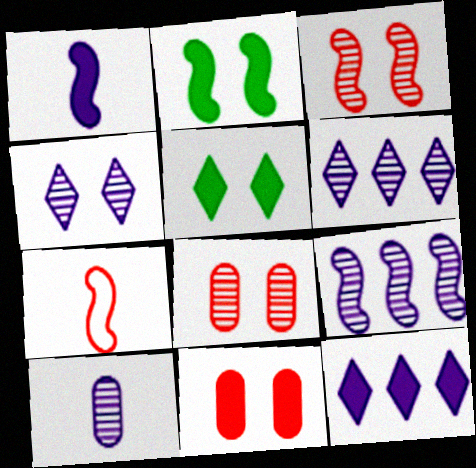[[2, 7, 9], 
[4, 9, 10]]